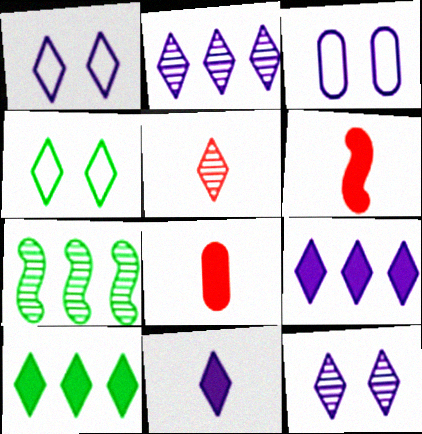[[1, 2, 11], 
[1, 5, 10], 
[1, 7, 8], 
[4, 5, 9]]